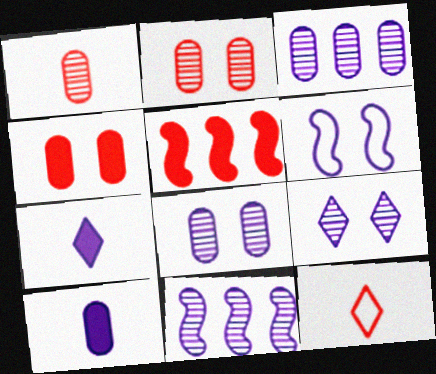[[2, 5, 12], 
[3, 6, 7]]